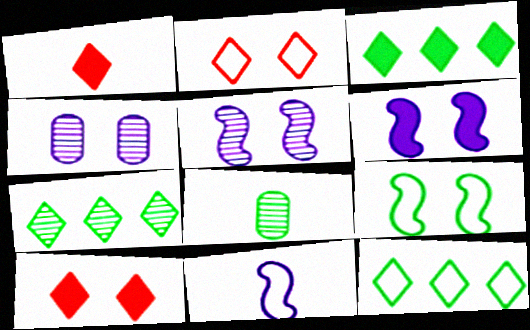[[1, 8, 11], 
[3, 7, 12], 
[3, 8, 9], 
[4, 9, 10]]